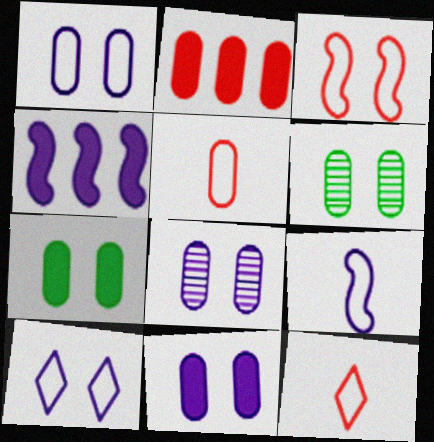[[1, 8, 11], 
[4, 6, 12]]